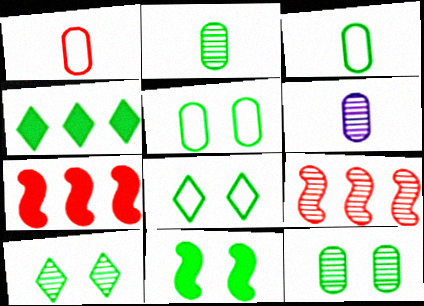[[5, 10, 11], 
[6, 7, 8], 
[6, 9, 10], 
[8, 11, 12]]